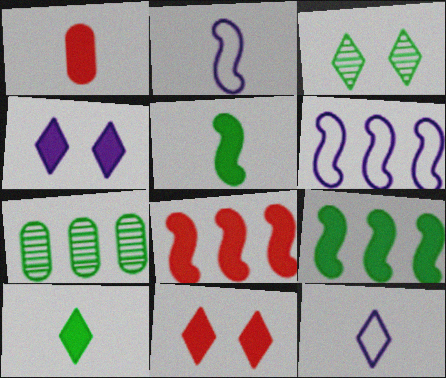[[1, 3, 6], 
[1, 4, 9], 
[1, 8, 11], 
[2, 7, 11]]